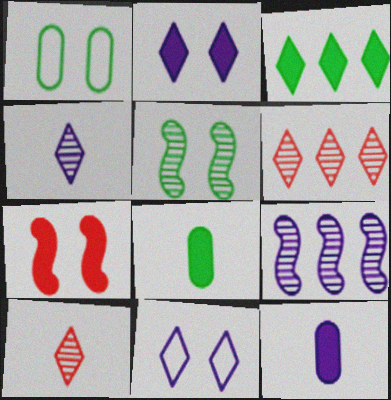[[3, 7, 12], 
[3, 10, 11], 
[9, 11, 12]]